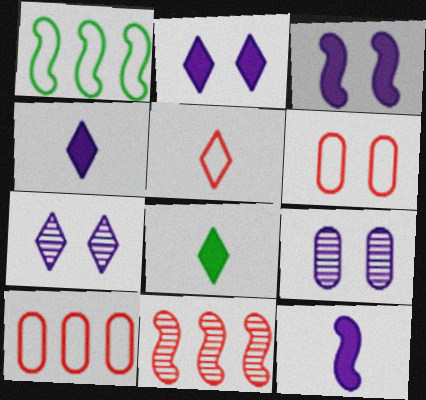[]